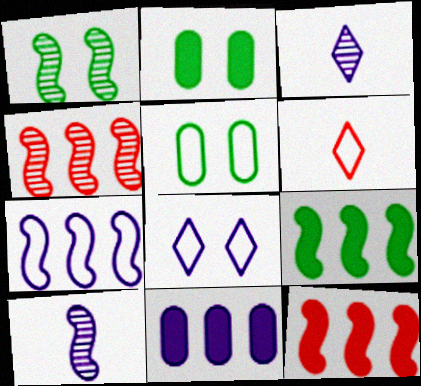[[1, 4, 10], 
[1, 6, 11], 
[3, 5, 12], 
[4, 7, 9], 
[5, 6, 7], 
[8, 10, 11]]